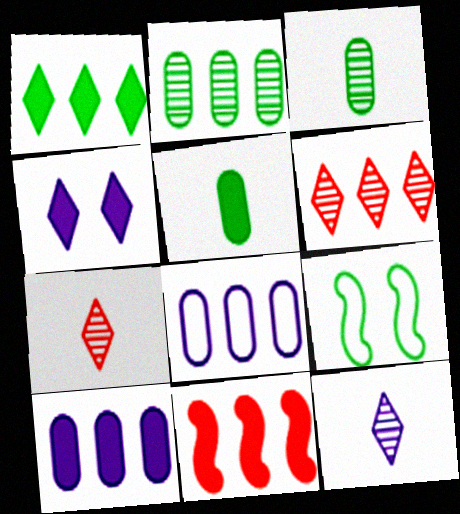[[1, 3, 9], 
[1, 10, 11], 
[4, 5, 11], 
[7, 9, 10]]